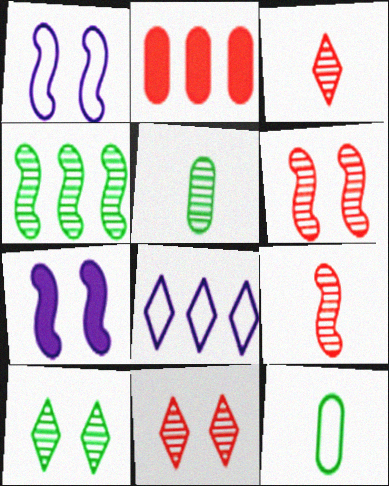[[2, 4, 8], 
[4, 5, 10]]